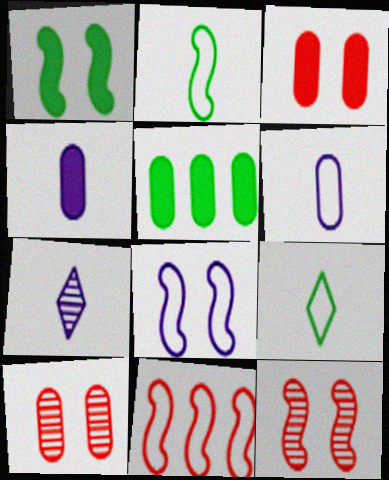[[1, 8, 12], 
[2, 8, 11], 
[3, 4, 5], 
[5, 6, 10]]